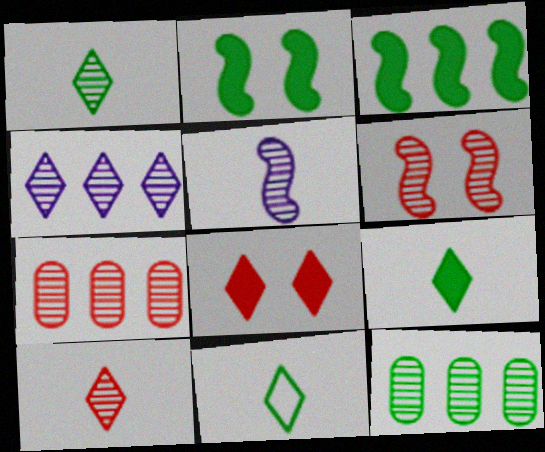[[1, 9, 11], 
[2, 11, 12], 
[4, 8, 11], 
[6, 7, 10]]